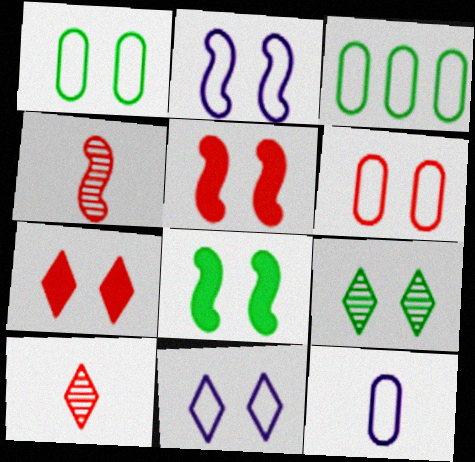[[1, 8, 9], 
[3, 6, 12], 
[7, 9, 11]]